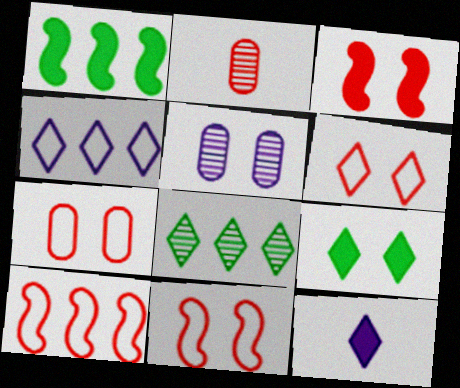[[5, 9, 11], 
[6, 7, 11], 
[6, 8, 12]]